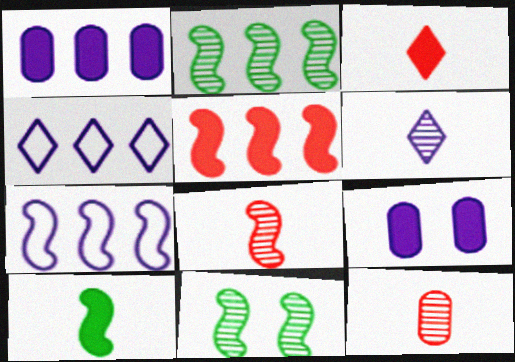[[2, 5, 7], 
[6, 7, 9]]